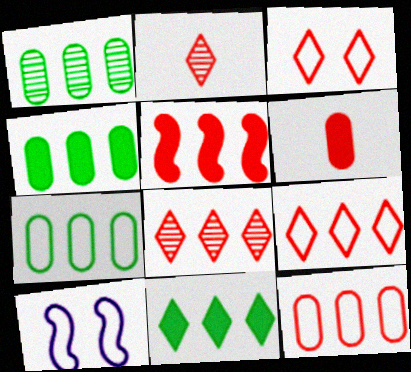[[1, 4, 7], 
[2, 4, 10], 
[5, 8, 12]]